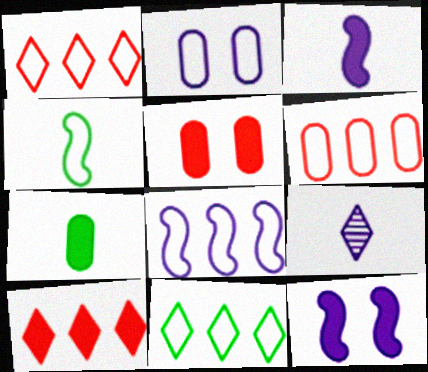[[1, 2, 4], 
[6, 8, 11], 
[7, 10, 12]]